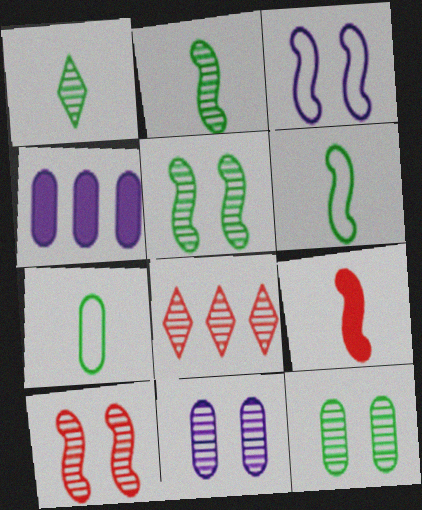[[2, 8, 11]]